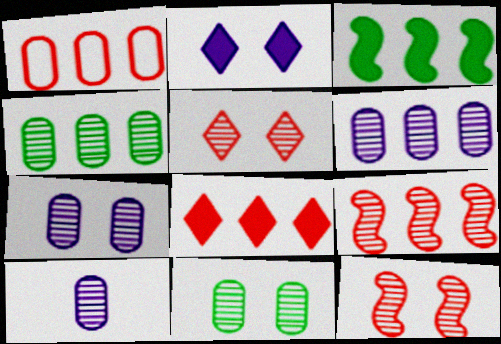[[1, 8, 9], 
[6, 7, 10]]